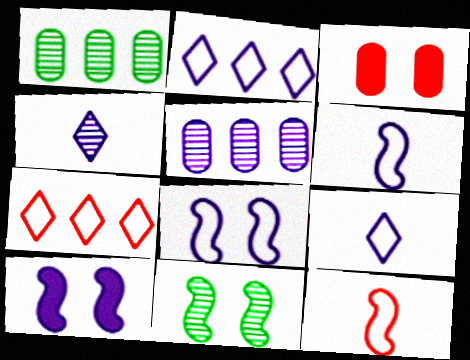[[5, 9, 10]]